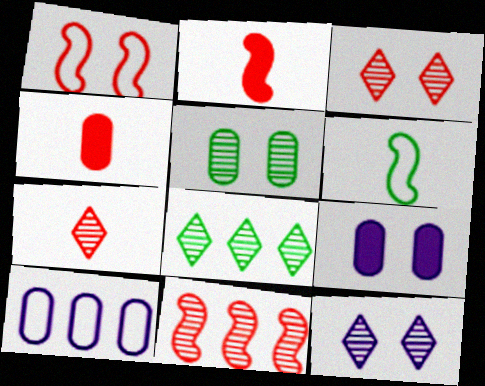[[1, 2, 11], 
[4, 5, 10], 
[7, 8, 12]]